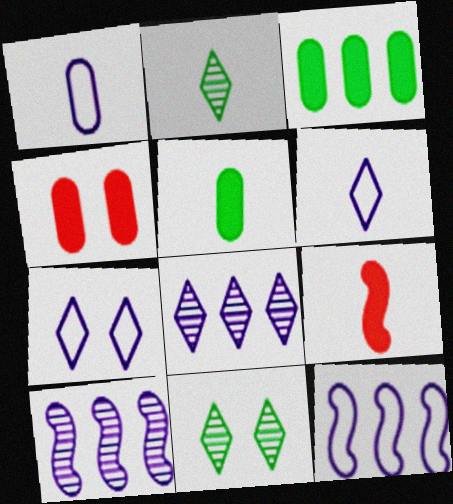[[1, 2, 9], 
[1, 7, 12], 
[2, 4, 12]]